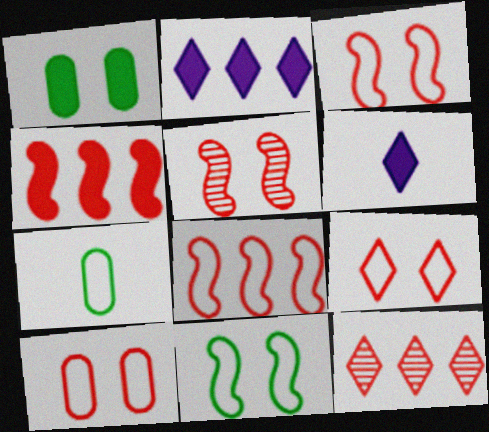[[1, 4, 6], 
[2, 5, 7], 
[3, 9, 10]]